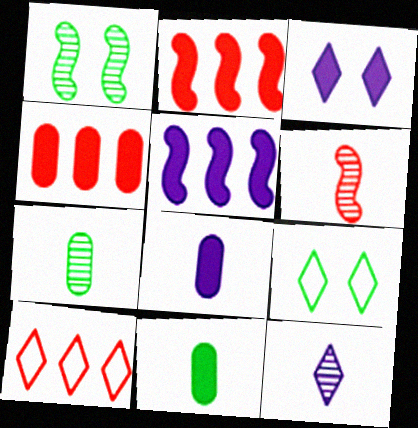[[1, 8, 10], 
[2, 3, 11], 
[3, 5, 8], 
[6, 7, 12]]